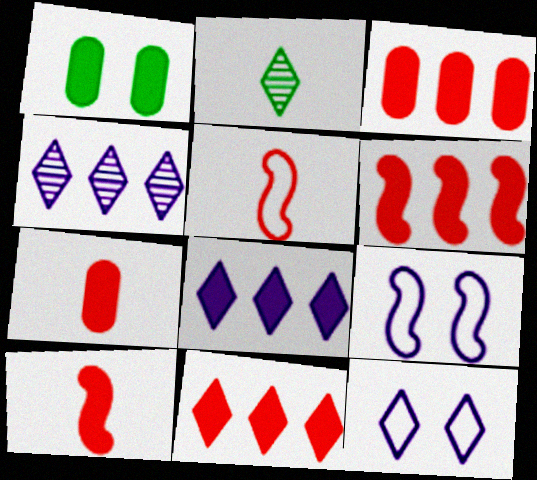[[1, 4, 5], 
[1, 8, 10], 
[2, 3, 9], 
[2, 11, 12], 
[3, 6, 11]]